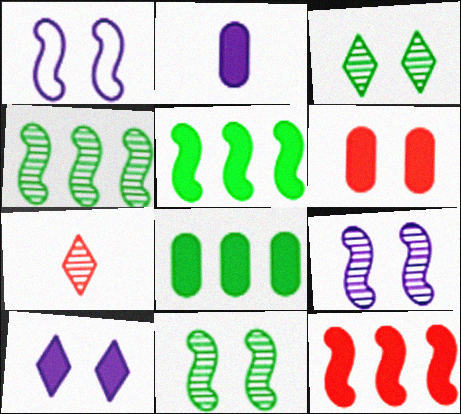[[1, 3, 6], 
[1, 7, 8], 
[2, 6, 8]]